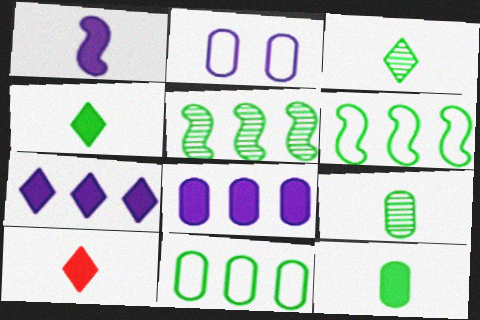[[1, 10, 12], 
[2, 5, 10]]